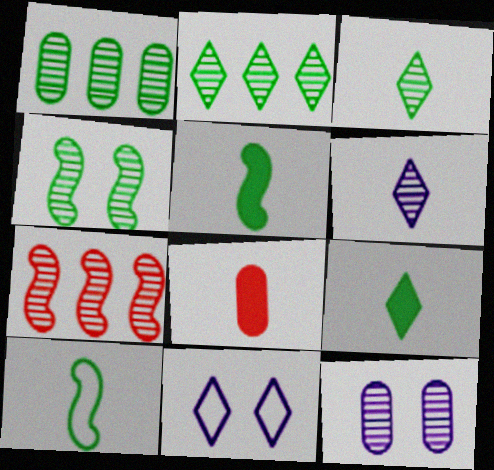[[1, 3, 4], 
[3, 7, 12], 
[6, 8, 10]]